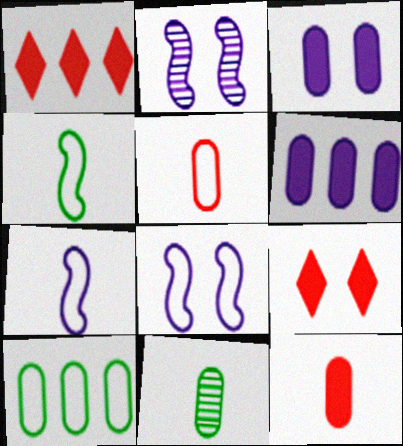[[1, 8, 11]]